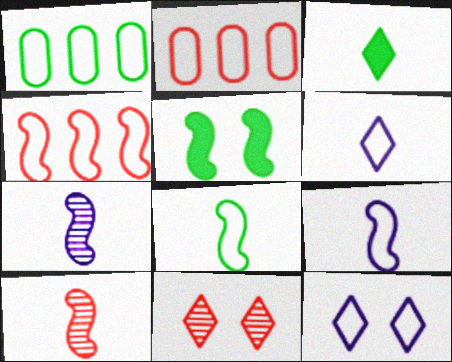[[2, 8, 12], 
[4, 5, 7]]